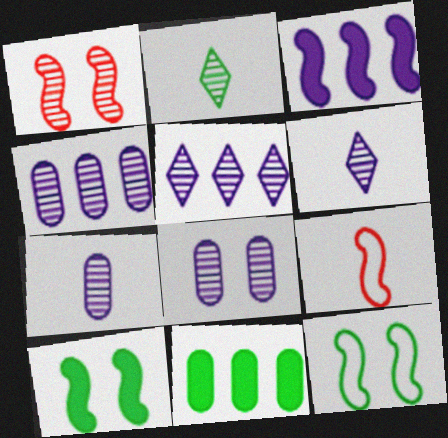[[1, 2, 4], 
[2, 11, 12], 
[4, 7, 8]]